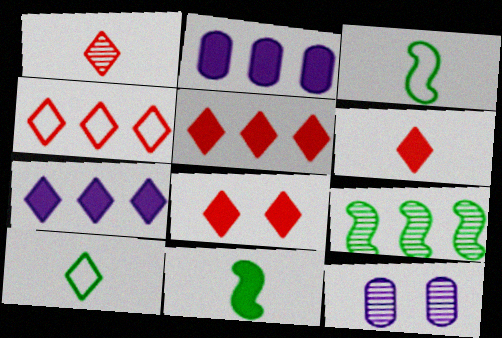[[1, 4, 8], 
[1, 9, 12], 
[2, 4, 9], 
[2, 8, 11], 
[3, 5, 12], 
[4, 11, 12], 
[5, 6, 8]]